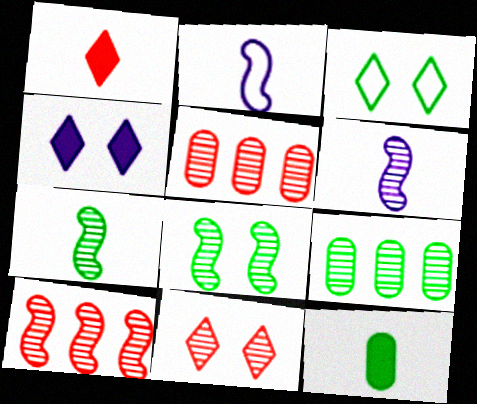[[3, 4, 11], 
[6, 8, 10], 
[6, 9, 11]]